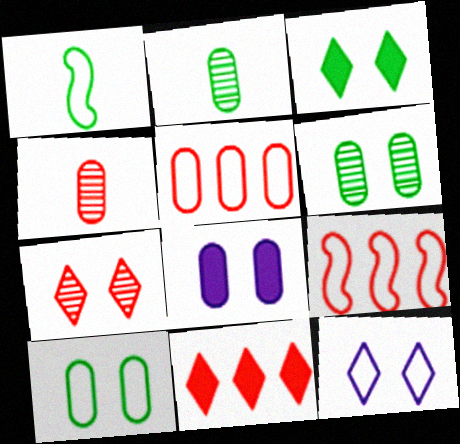[[1, 5, 12], 
[2, 5, 8], 
[3, 7, 12]]